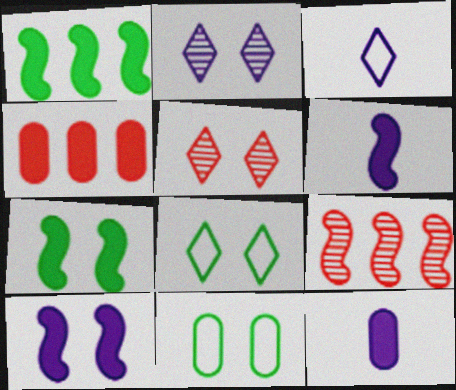[[5, 10, 11], 
[8, 9, 12]]